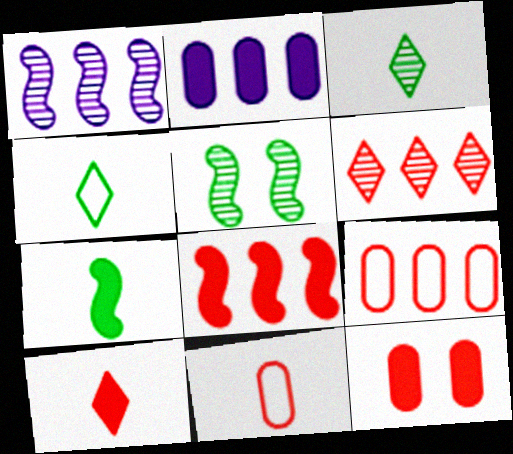[[1, 4, 12], 
[6, 8, 9], 
[8, 10, 12]]